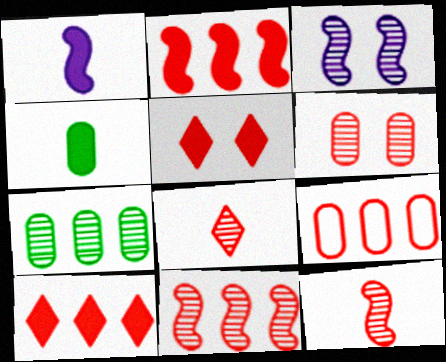[[3, 7, 8], 
[5, 9, 12], 
[6, 8, 11], 
[9, 10, 11]]